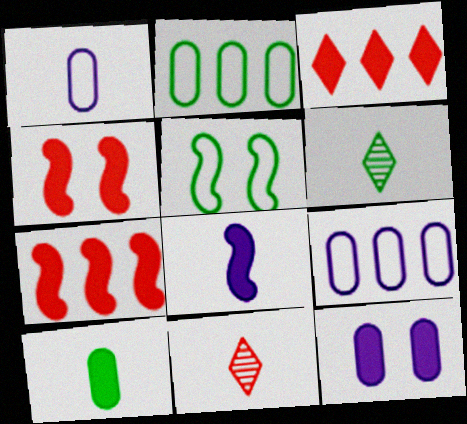[[4, 6, 9]]